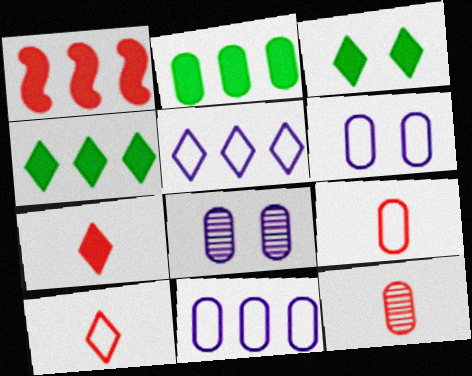[[2, 6, 12], 
[2, 8, 9]]